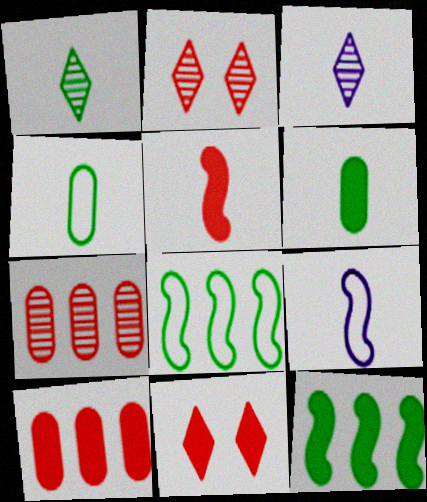[[3, 4, 5], 
[5, 10, 11]]